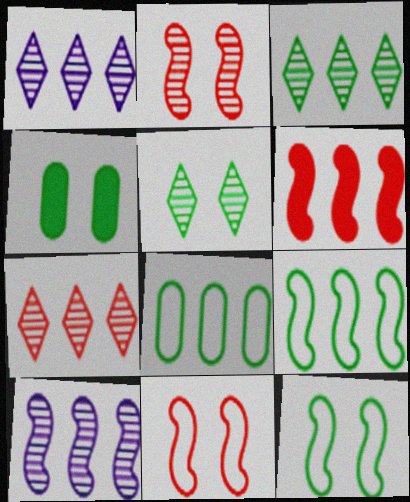[[1, 3, 7], 
[1, 6, 8], 
[4, 5, 12], 
[6, 9, 10]]